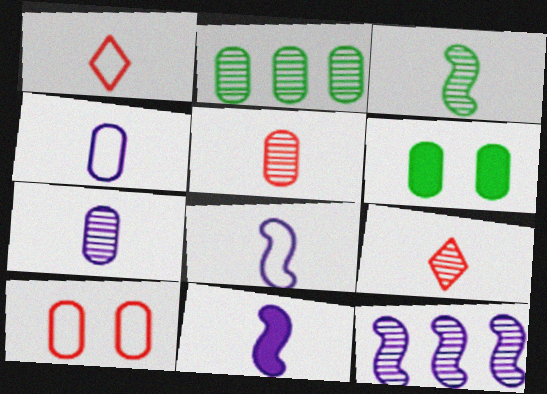[[1, 6, 12], 
[3, 7, 9]]